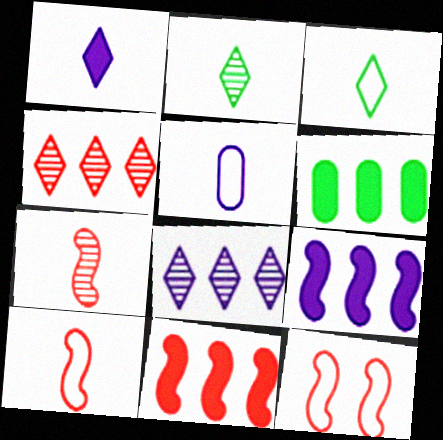[[3, 5, 10], 
[7, 11, 12]]